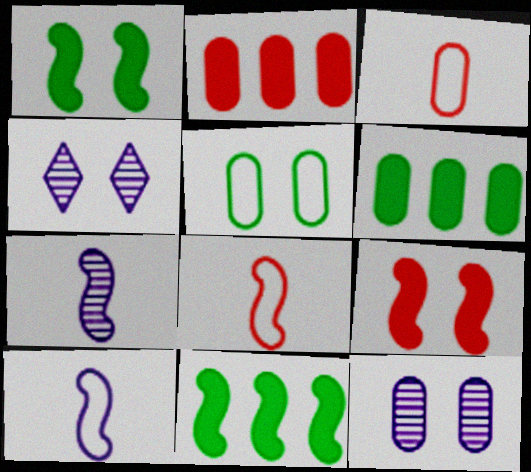[[3, 4, 11], 
[3, 6, 12], 
[4, 5, 9], 
[4, 6, 8]]